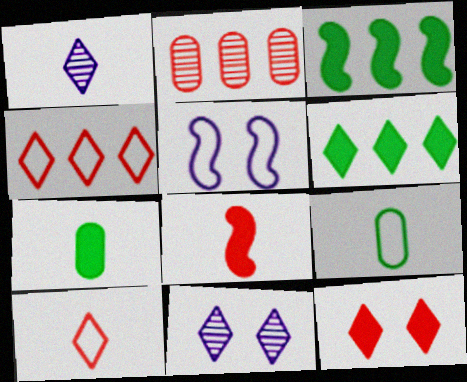[[1, 8, 9], 
[4, 5, 9], 
[6, 10, 11]]